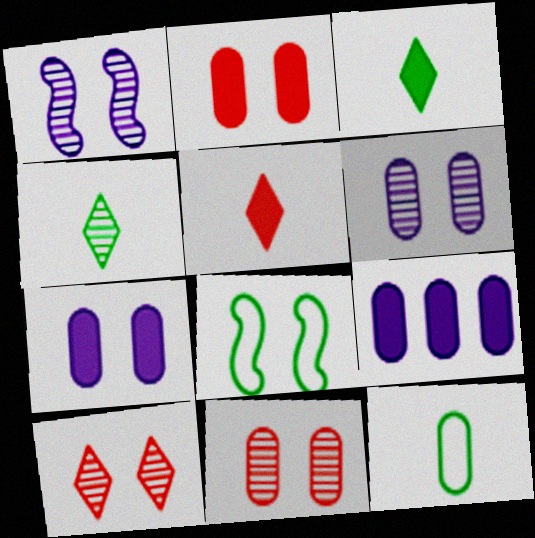[[7, 8, 10], 
[9, 11, 12]]